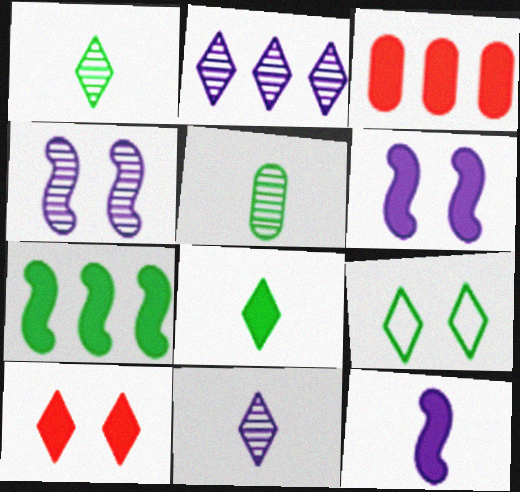[[3, 6, 8], 
[5, 7, 9]]